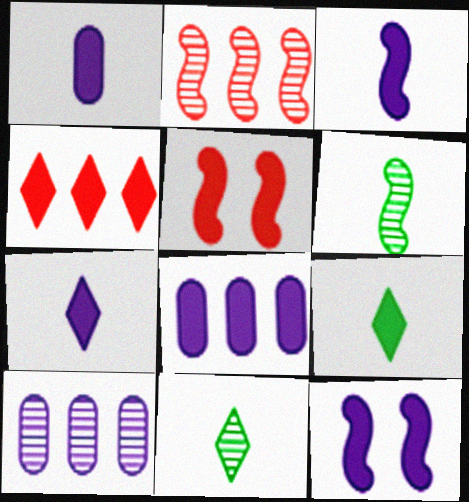[[1, 3, 7], 
[5, 8, 9], 
[7, 8, 12]]